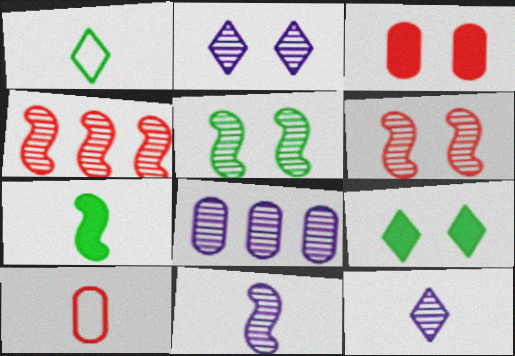[[2, 8, 11], 
[4, 5, 11], 
[7, 10, 12]]